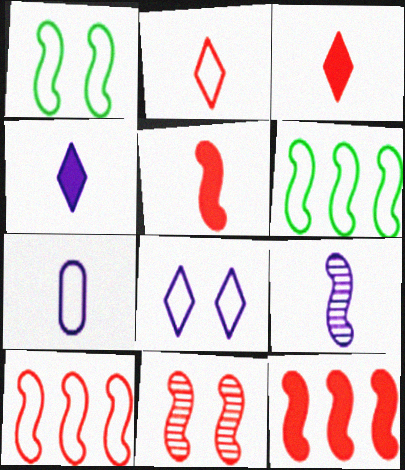[[1, 9, 12], 
[4, 7, 9], 
[5, 10, 11]]